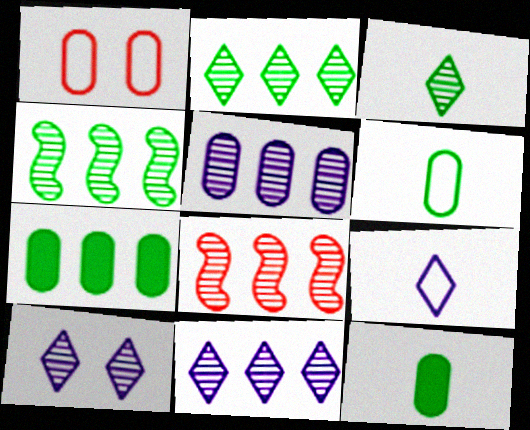[[1, 5, 12], 
[2, 5, 8]]